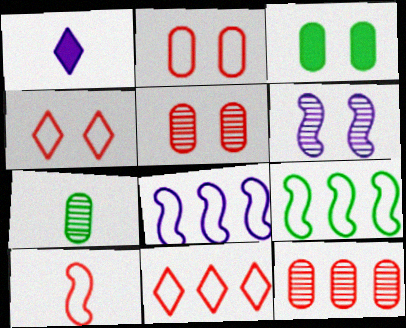[[1, 5, 9], 
[1, 7, 10], 
[2, 10, 11], 
[3, 4, 6]]